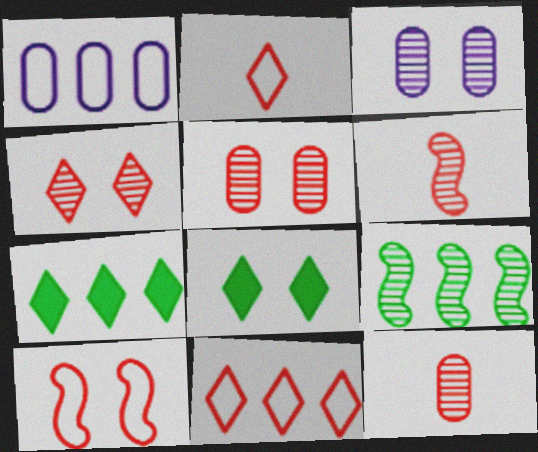[[1, 6, 8], 
[3, 8, 10]]